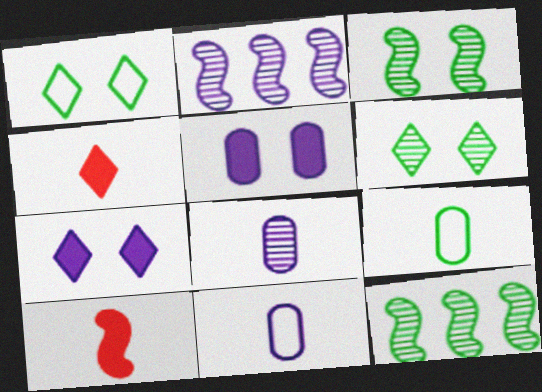[[2, 7, 11]]